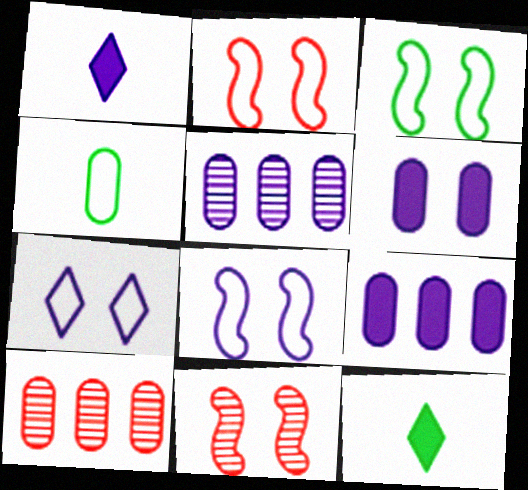[[1, 3, 10], 
[1, 5, 8], 
[2, 3, 8], 
[2, 5, 12], 
[4, 6, 10], 
[8, 10, 12]]